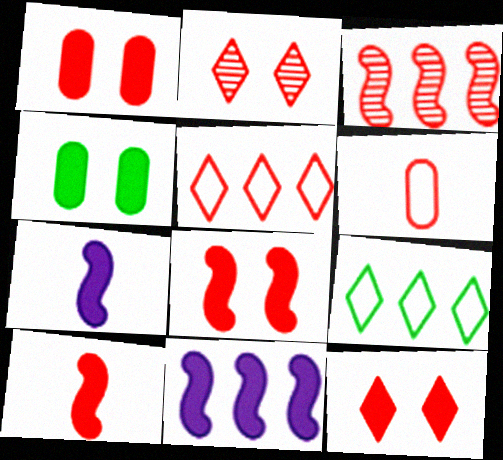[[1, 8, 12], 
[3, 6, 12]]